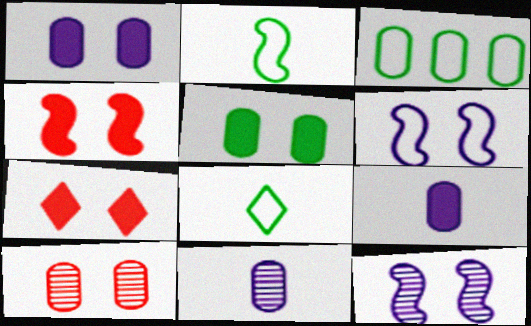[[3, 9, 10]]